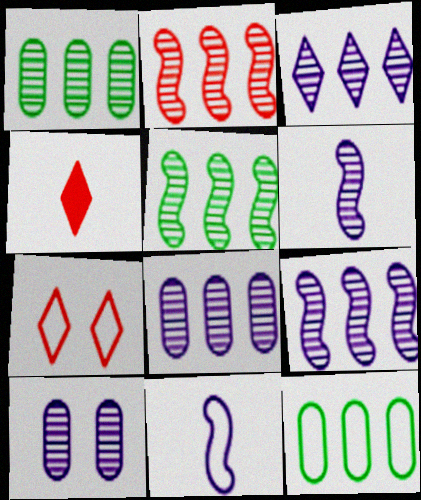[[1, 2, 3], 
[2, 5, 9], 
[3, 6, 10], 
[3, 8, 9], 
[7, 11, 12]]